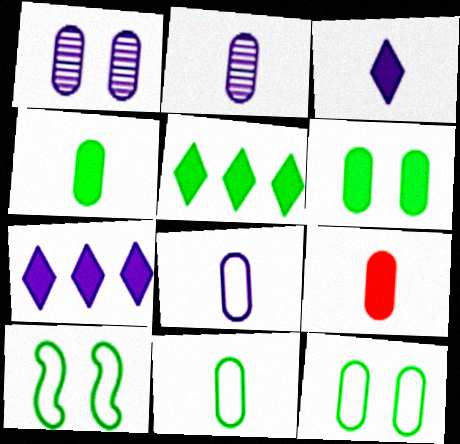[[2, 9, 11]]